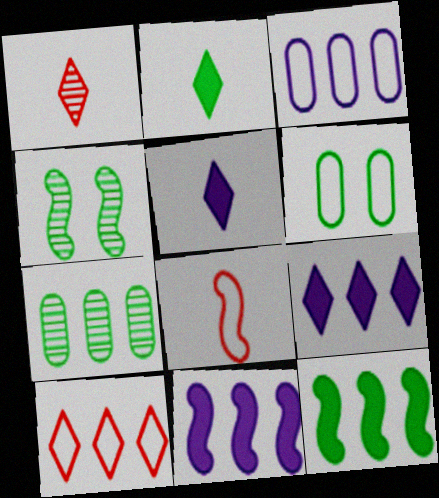[[1, 6, 11], 
[4, 8, 11], 
[7, 10, 11]]